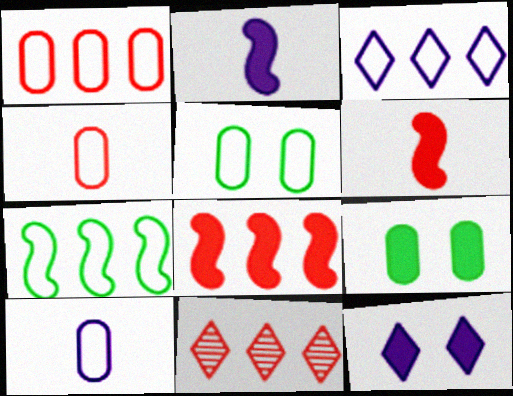[[1, 3, 7], 
[1, 5, 10], 
[1, 8, 11], 
[2, 5, 11]]